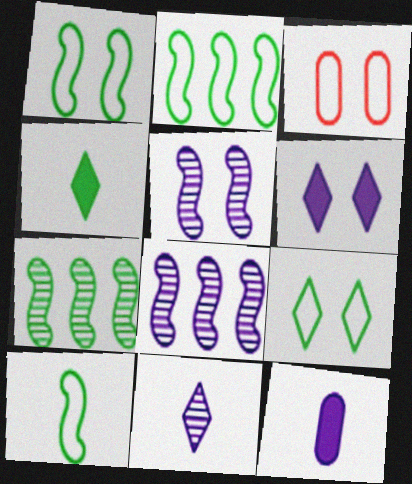[[1, 2, 10], 
[3, 4, 8]]